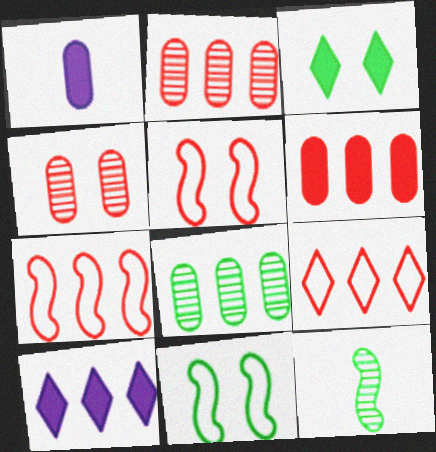[[7, 8, 10]]